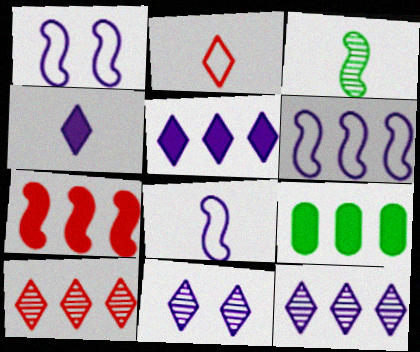[[1, 3, 7], 
[1, 6, 8], 
[5, 7, 9], 
[6, 9, 10]]